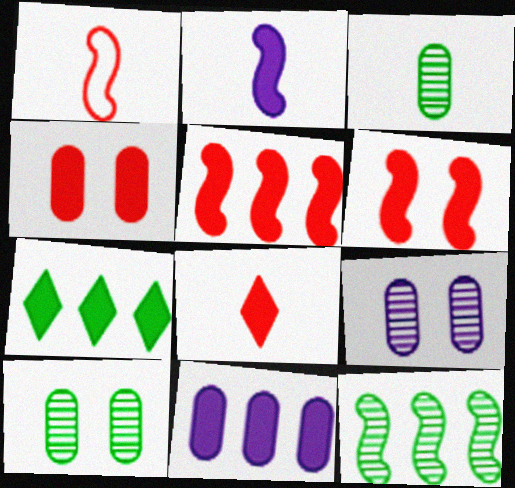[[1, 7, 9], 
[2, 4, 7], 
[4, 5, 8], 
[5, 7, 11]]